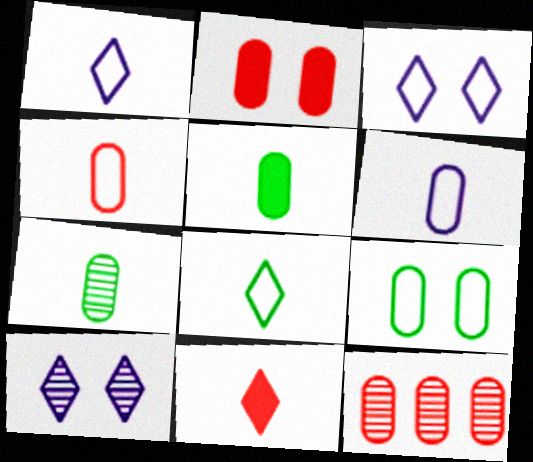[[2, 4, 12]]